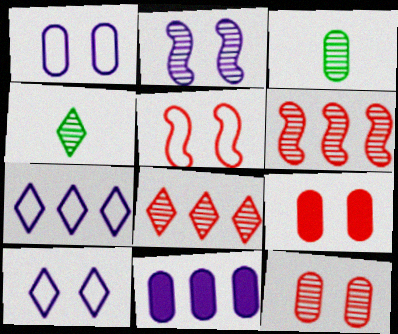[[2, 3, 8], 
[4, 5, 11]]